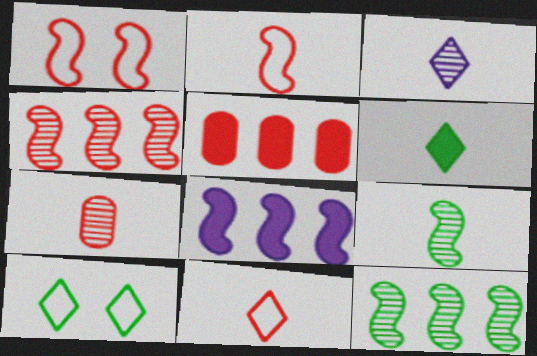[[1, 8, 9], 
[3, 6, 11], 
[3, 7, 9], 
[7, 8, 10]]